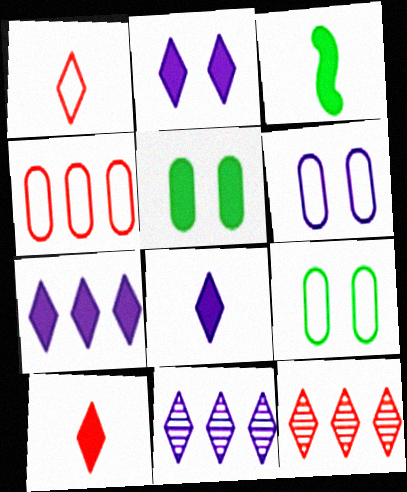[[2, 7, 8], 
[3, 6, 12]]